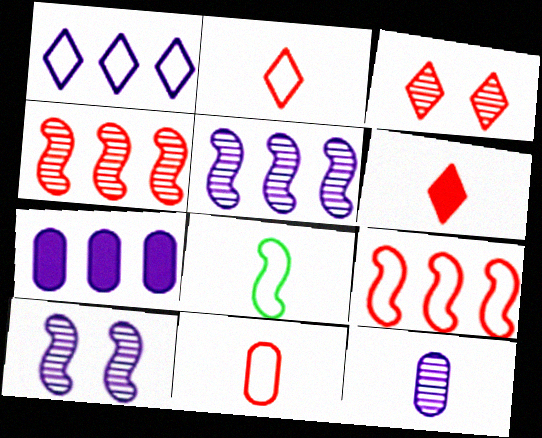[[1, 5, 7], 
[3, 7, 8], 
[6, 8, 12]]